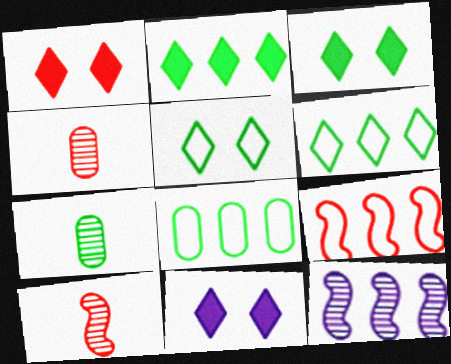[[1, 3, 11], 
[1, 4, 9], 
[7, 9, 11], 
[8, 10, 11]]